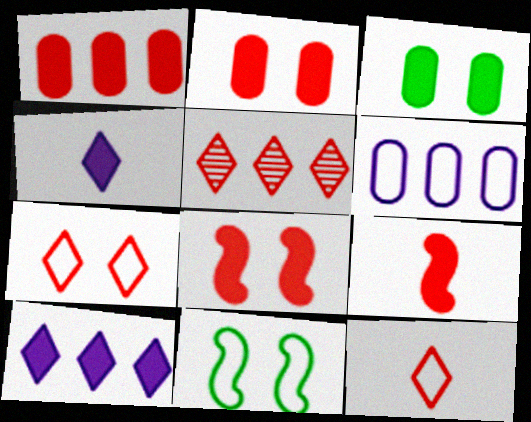[[3, 9, 10], 
[6, 11, 12]]